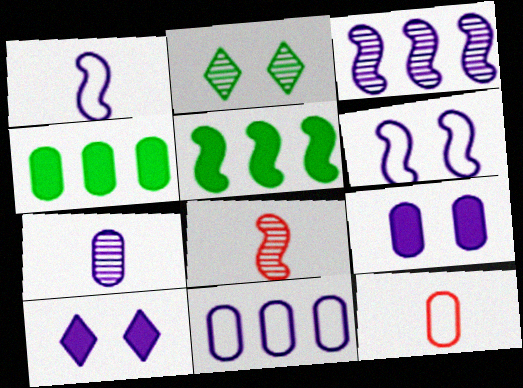[[5, 6, 8], 
[7, 9, 11]]